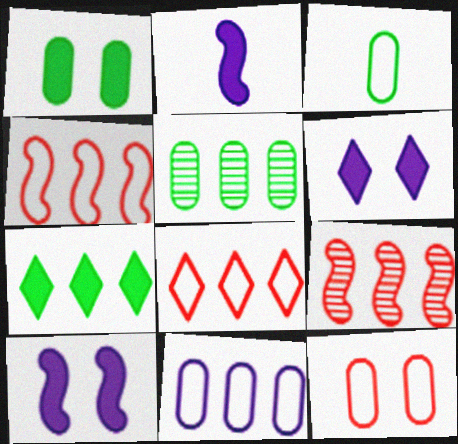[[1, 3, 5], 
[3, 6, 9], 
[3, 11, 12], 
[7, 9, 11]]